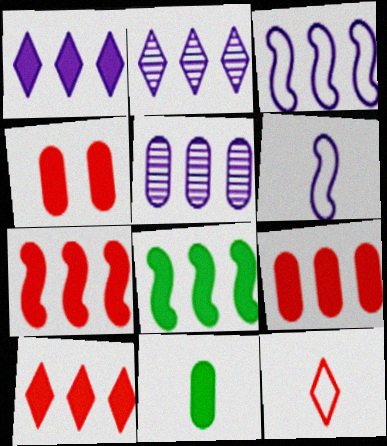[[1, 3, 5], 
[1, 8, 9], 
[7, 9, 10]]